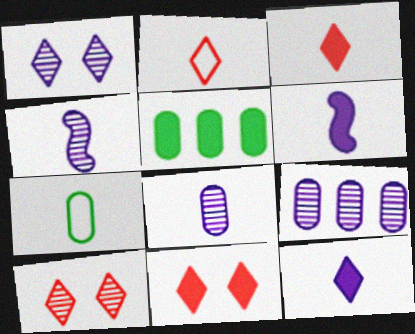[[1, 4, 9], 
[3, 4, 7], 
[5, 6, 11]]